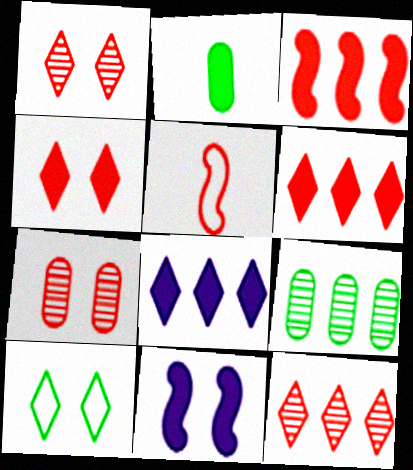[[2, 6, 11], 
[5, 6, 7], 
[7, 10, 11]]